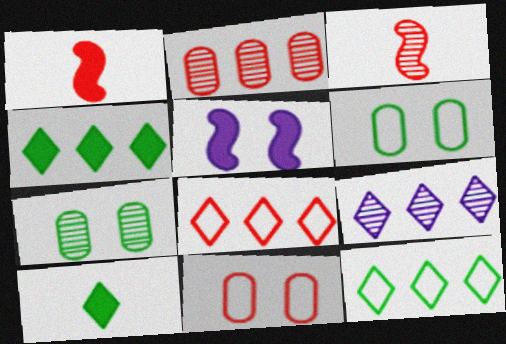[[1, 6, 9], 
[3, 7, 9], 
[4, 8, 9]]